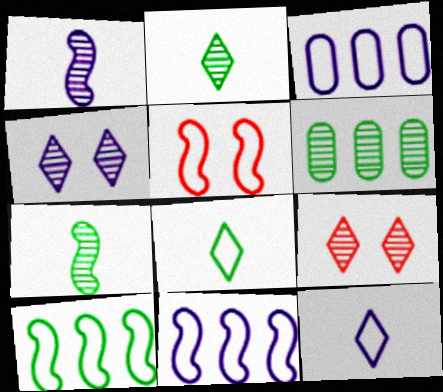[[1, 6, 9], 
[3, 5, 8]]